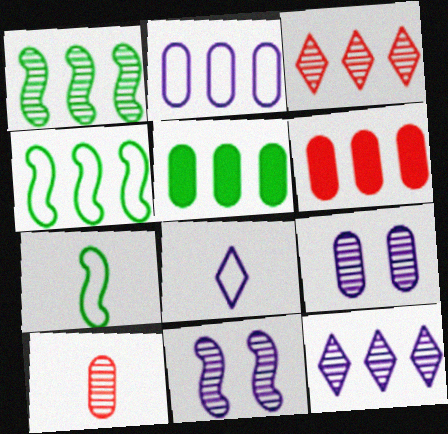[[4, 6, 12]]